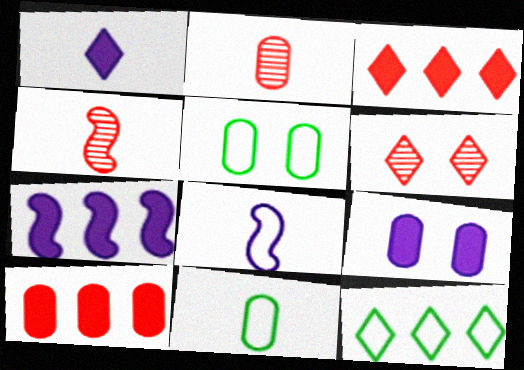[[1, 4, 11], 
[1, 6, 12], 
[1, 7, 9], 
[4, 9, 12], 
[6, 7, 11]]